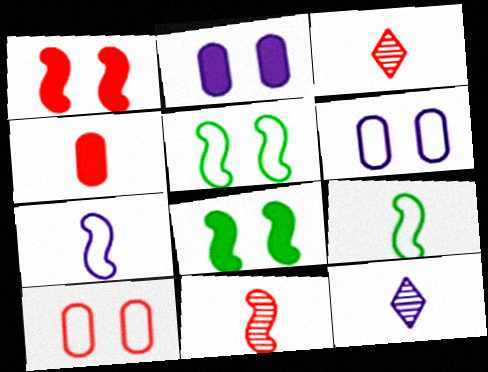[[4, 9, 12]]